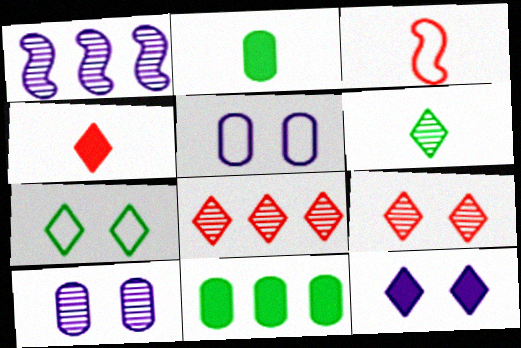[[7, 9, 12]]